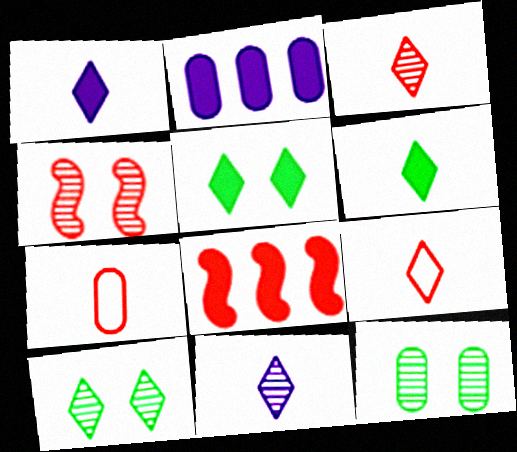[[2, 7, 12], 
[6, 9, 11]]